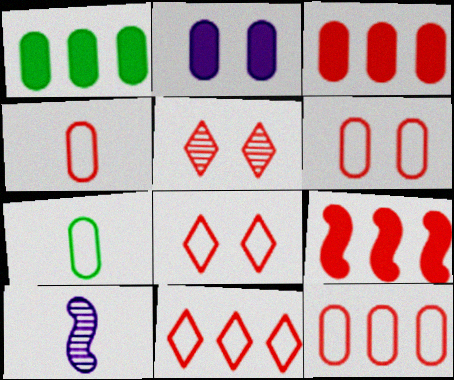[[1, 8, 10], 
[4, 5, 9], 
[4, 6, 12]]